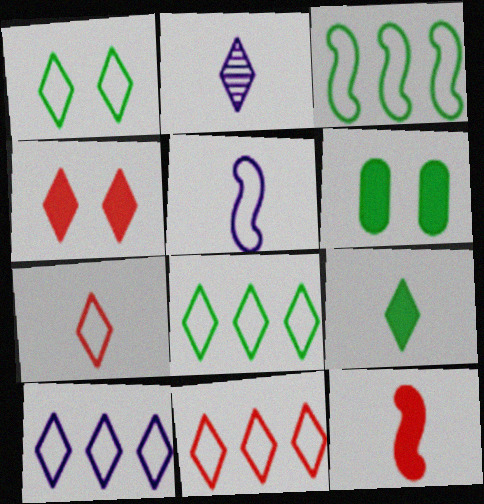[[1, 7, 10], 
[2, 4, 8], 
[2, 7, 9], 
[8, 10, 11]]